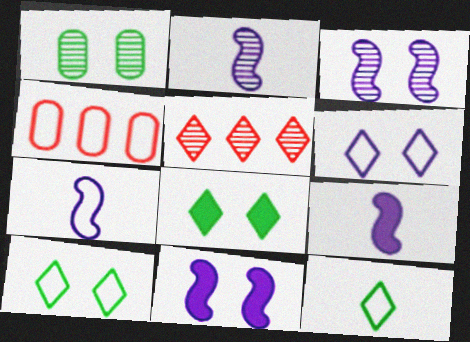[[1, 2, 5], 
[2, 4, 8], 
[2, 7, 9], 
[4, 7, 10]]